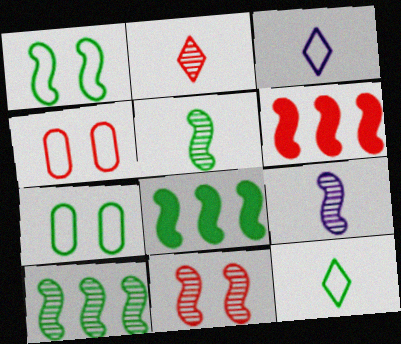[[1, 5, 8], 
[1, 6, 9], 
[2, 4, 6], 
[9, 10, 11]]